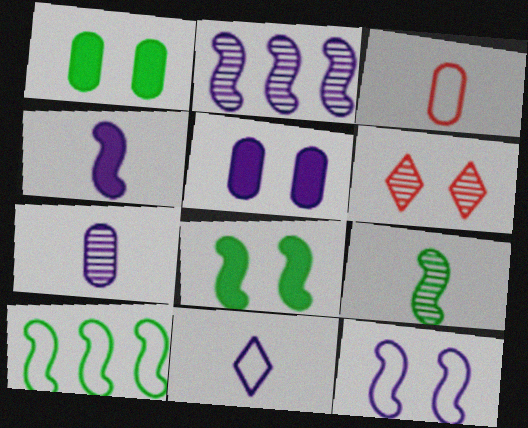[[1, 6, 12], 
[2, 4, 12], 
[2, 5, 11], 
[4, 7, 11], 
[8, 9, 10]]